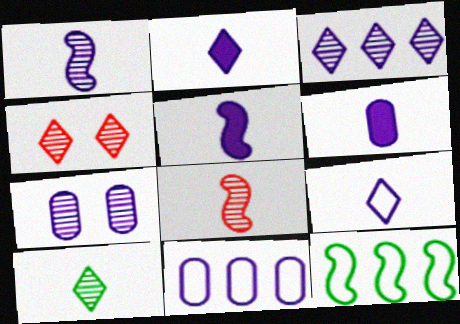[[1, 3, 7], 
[1, 6, 9], 
[2, 5, 6], 
[3, 4, 10], 
[4, 6, 12], 
[6, 7, 11]]